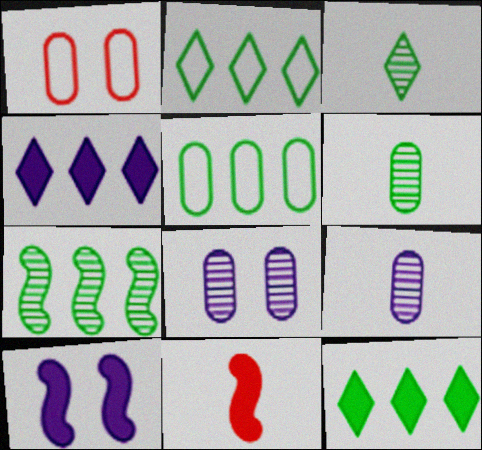[[2, 8, 11], 
[5, 7, 12]]